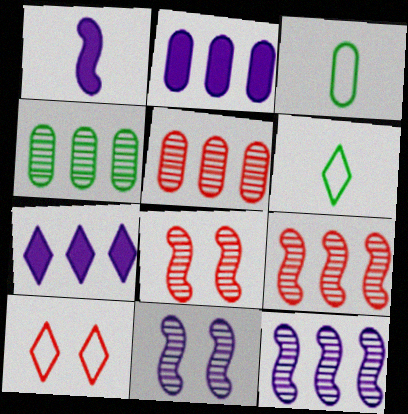[[1, 4, 10], 
[2, 6, 8], 
[3, 7, 8]]